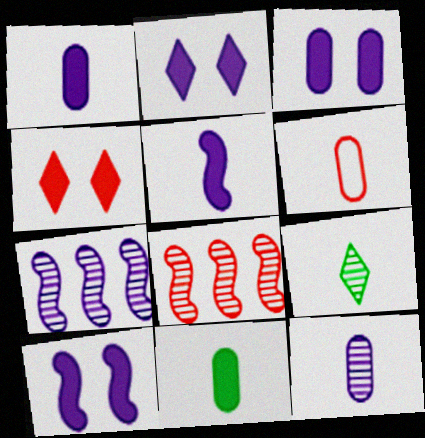[[2, 3, 10], 
[4, 6, 8], 
[5, 6, 9], 
[6, 11, 12]]